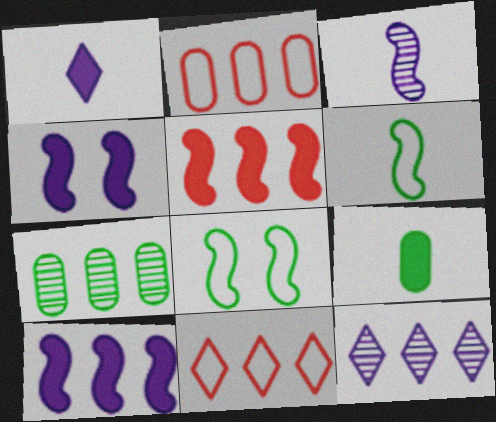[[3, 5, 8], 
[7, 10, 11]]